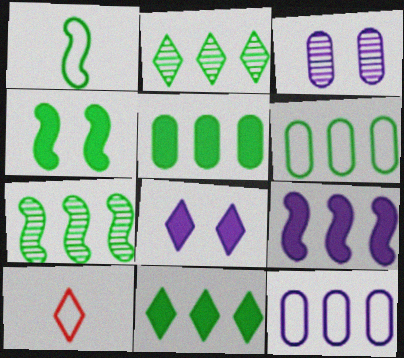[[1, 4, 7], 
[2, 8, 10], 
[6, 7, 11]]